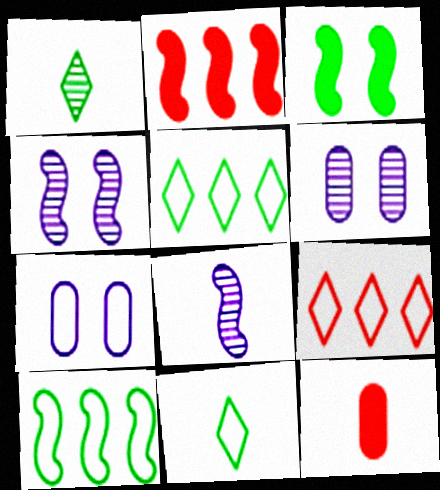[[1, 2, 7], 
[2, 6, 11], 
[4, 5, 12], 
[8, 11, 12]]